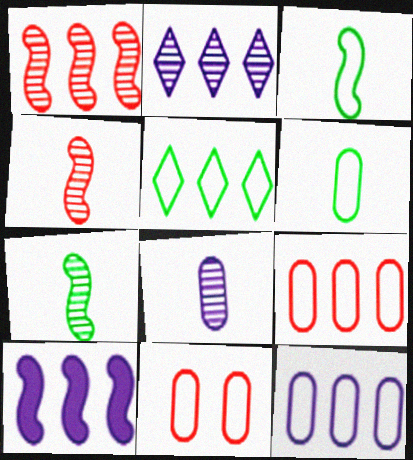[[2, 10, 12], 
[6, 11, 12]]